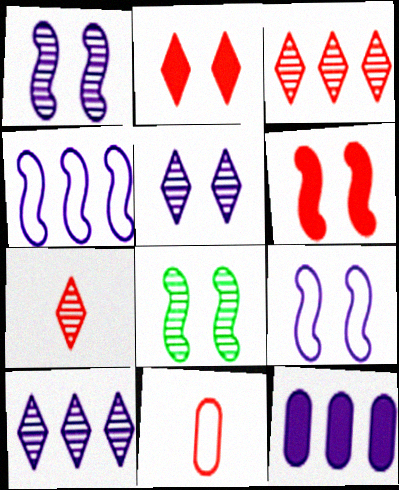[[3, 6, 11], 
[4, 10, 12], 
[6, 8, 9]]